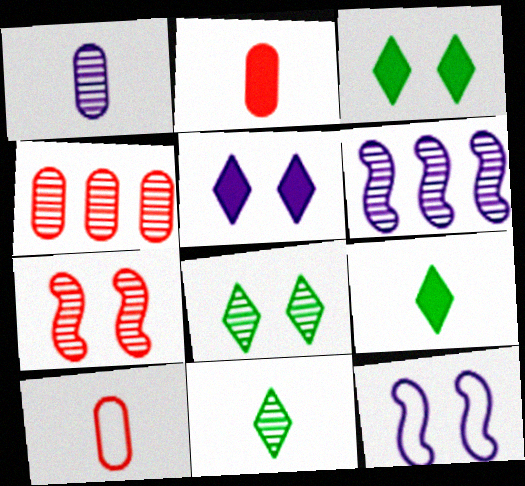[[3, 6, 10], 
[4, 9, 12]]